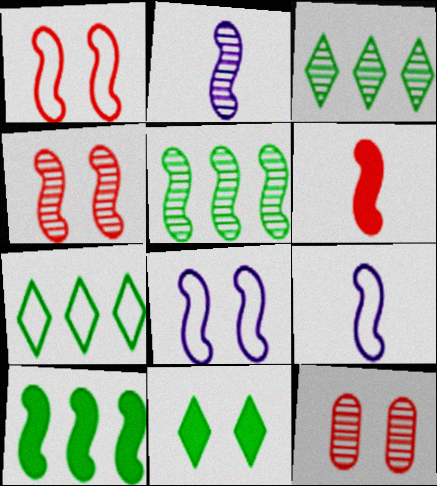[[1, 2, 10], 
[2, 3, 12], 
[2, 4, 5], 
[4, 9, 10], 
[5, 6, 8], 
[8, 11, 12]]